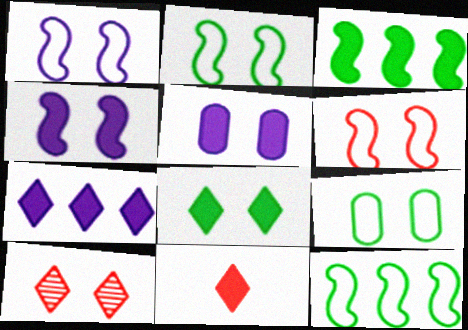[[1, 2, 6], 
[2, 5, 10], 
[3, 5, 11], 
[4, 9, 10], 
[7, 8, 11]]